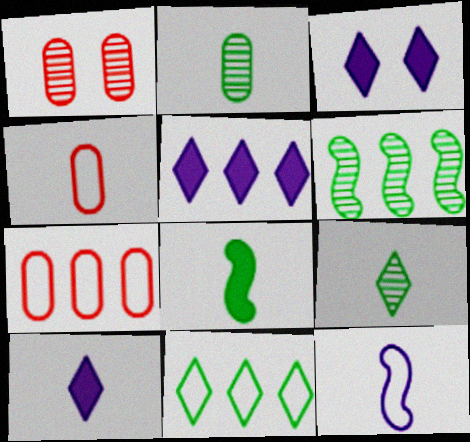[[3, 4, 6], 
[3, 5, 10], 
[5, 6, 7]]